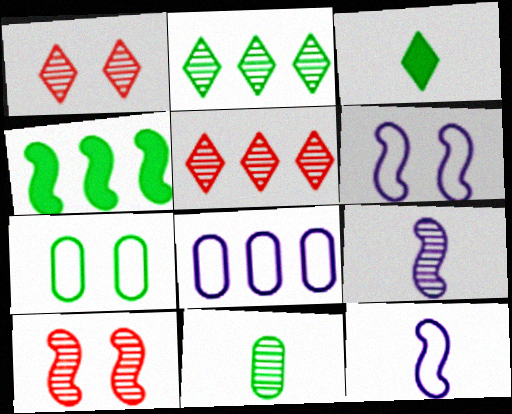[[3, 8, 10], 
[4, 5, 8], 
[4, 10, 12]]